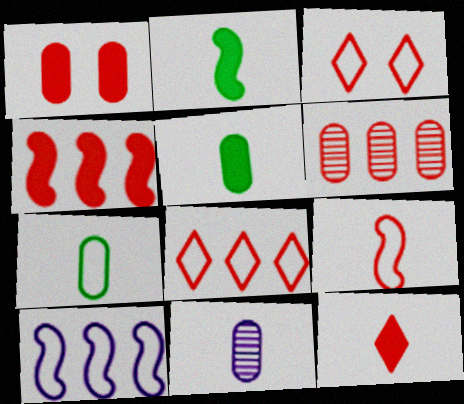[[1, 4, 12], 
[3, 7, 10], 
[4, 6, 8]]